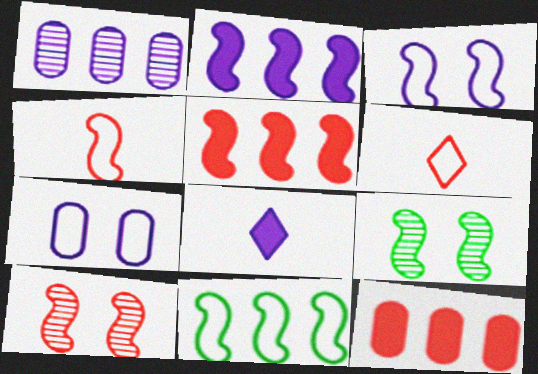[[1, 3, 8], 
[2, 4, 9], 
[3, 4, 11], 
[4, 5, 10], 
[6, 7, 11], 
[6, 10, 12]]